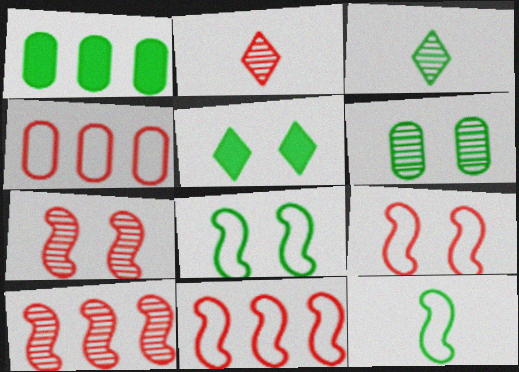[[1, 3, 8], 
[5, 6, 8]]